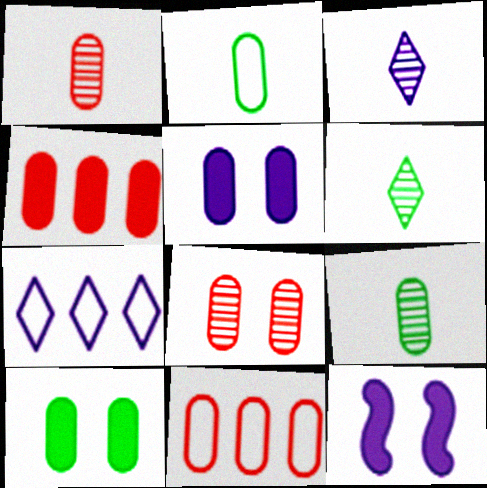[[5, 9, 11], 
[6, 11, 12]]